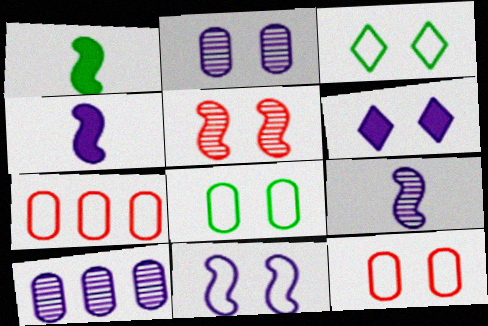[[2, 6, 11], 
[3, 11, 12], 
[5, 6, 8]]